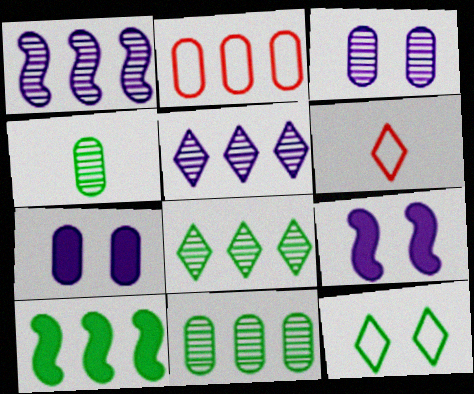[[2, 4, 7], 
[2, 5, 10], 
[3, 6, 10], 
[4, 10, 12], 
[6, 9, 11]]